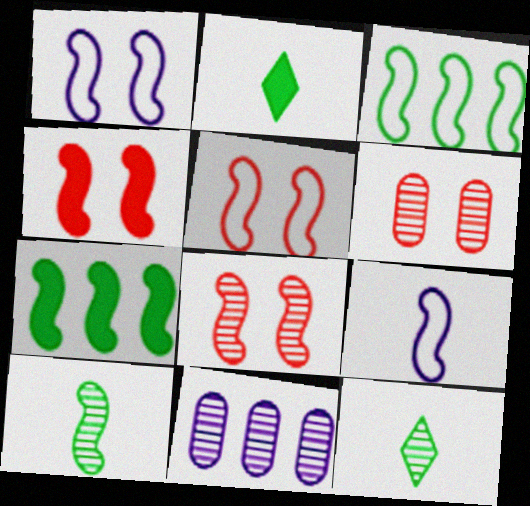[[2, 5, 11], 
[3, 5, 9], 
[4, 5, 8], 
[7, 8, 9], 
[8, 11, 12]]